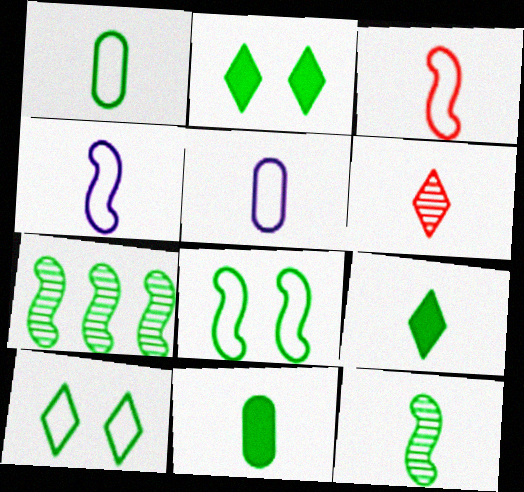[[1, 2, 7], 
[1, 9, 12], 
[4, 6, 11], 
[7, 10, 11]]